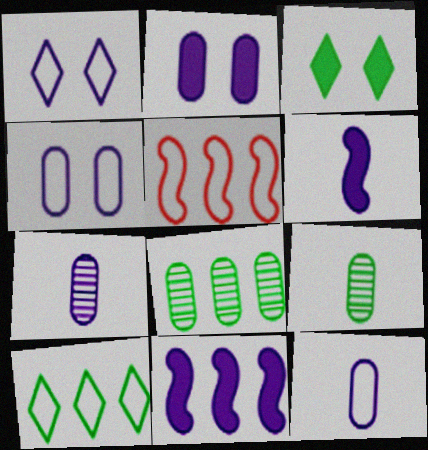[[1, 7, 11], 
[3, 5, 7]]